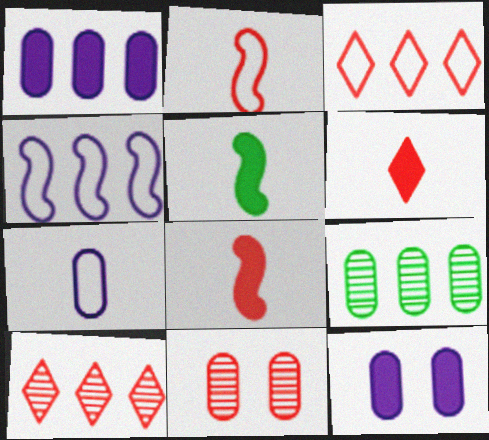[[3, 8, 11]]